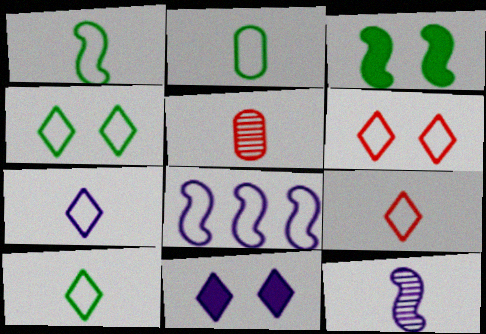[[1, 2, 10], 
[2, 6, 8], 
[7, 9, 10]]